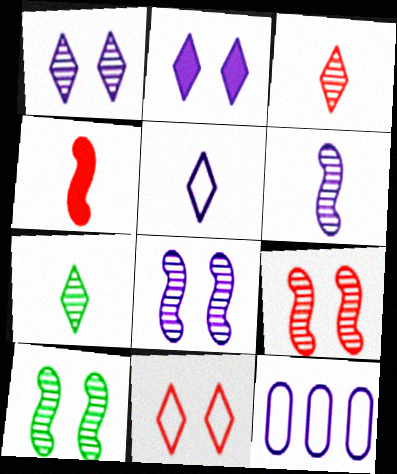[[2, 6, 12], 
[8, 9, 10]]